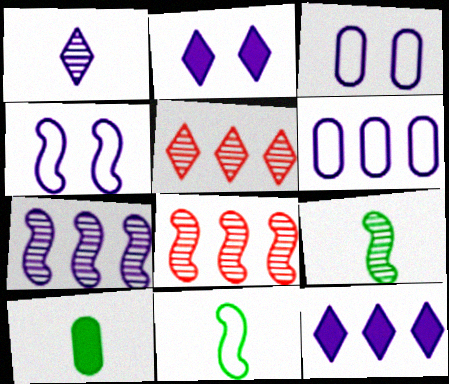[[4, 5, 10], 
[6, 7, 12]]